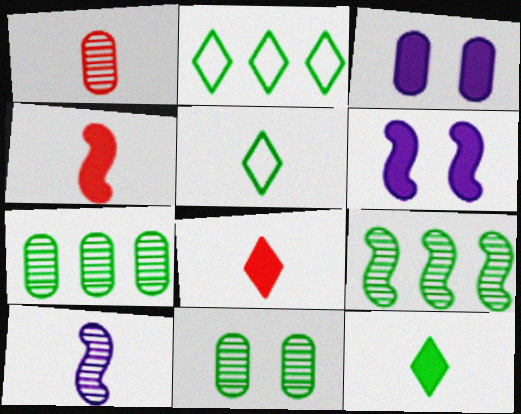[[1, 2, 6]]